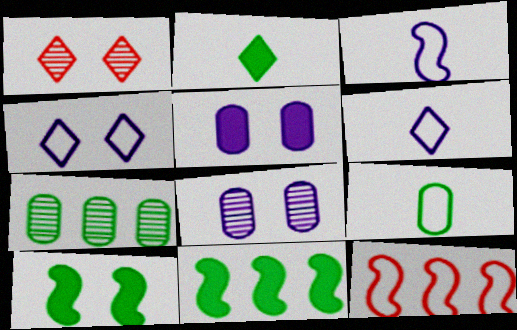[[2, 8, 12], 
[4, 9, 12]]